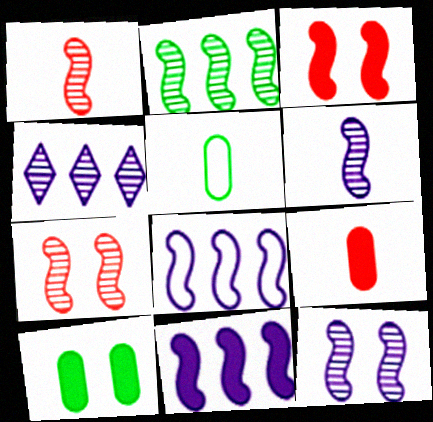[[1, 2, 12], 
[2, 6, 7], 
[3, 4, 5]]